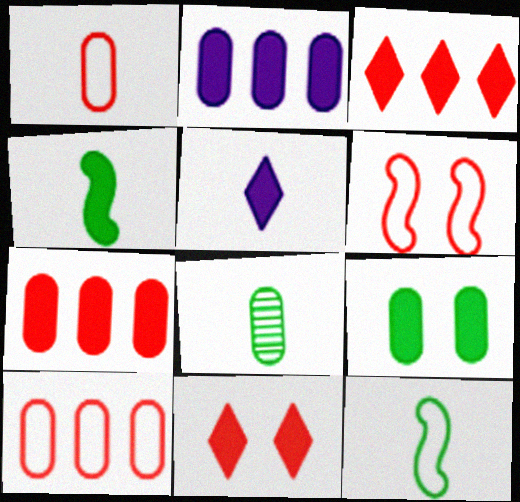[[2, 4, 11]]